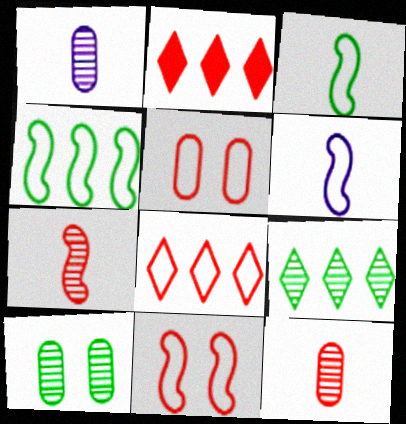[[2, 5, 7], 
[2, 6, 10], 
[2, 11, 12], 
[4, 6, 11]]